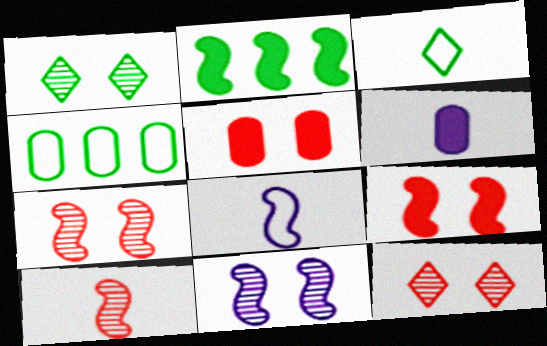[[2, 7, 8], 
[3, 6, 10]]